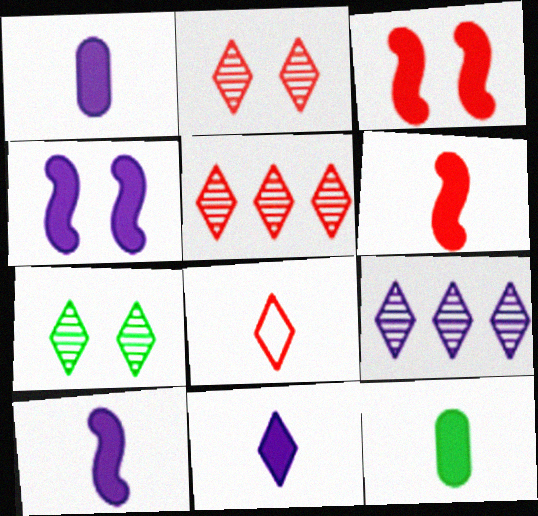[[1, 10, 11], 
[6, 11, 12]]